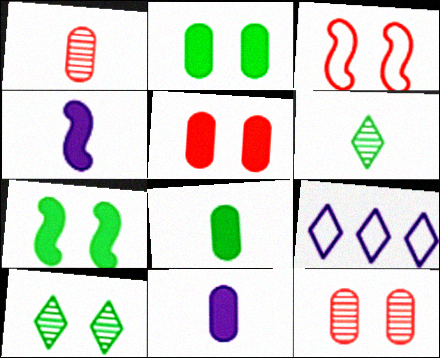[[1, 7, 9]]